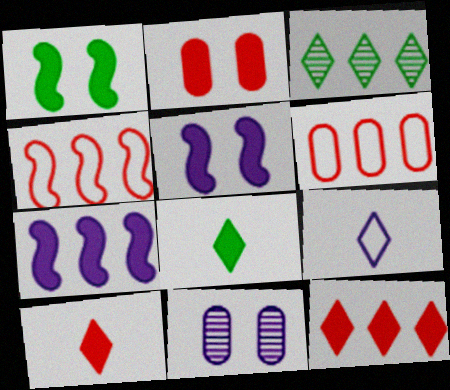[[2, 7, 8], 
[3, 6, 7], 
[4, 8, 11], 
[7, 9, 11]]